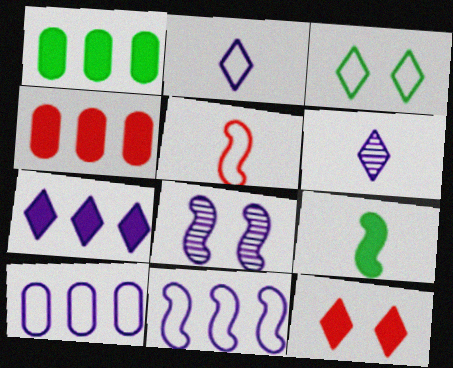[[3, 5, 10]]